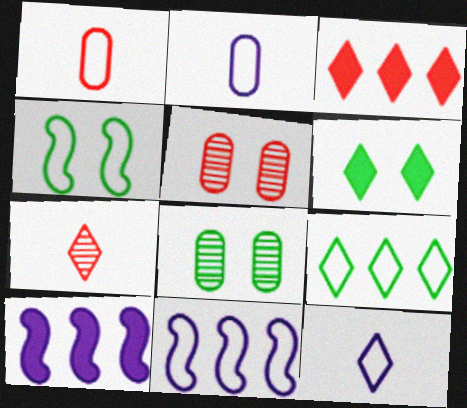[[4, 6, 8]]